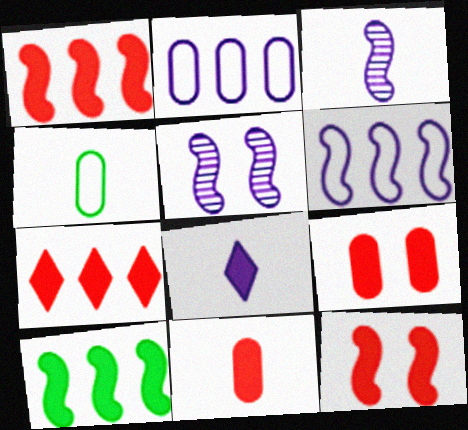[[2, 5, 8], 
[4, 5, 7], 
[7, 11, 12], 
[8, 9, 10]]